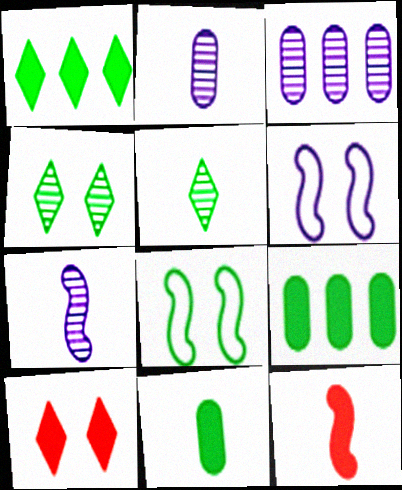[[5, 8, 9]]